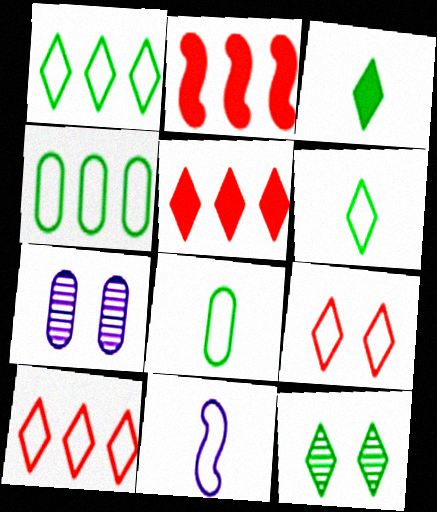[[1, 3, 12], 
[2, 6, 7], 
[4, 9, 11]]